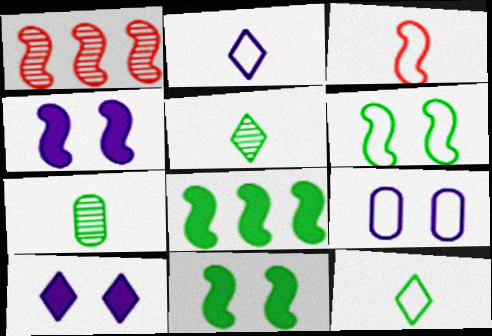[]